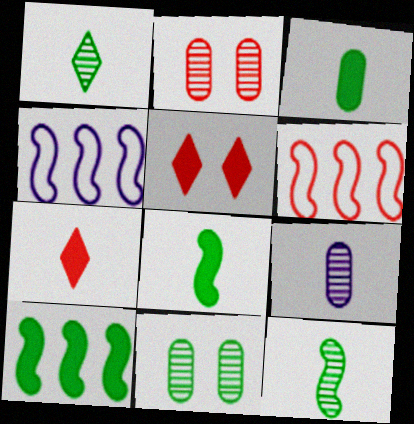[[2, 6, 7], 
[4, 7, 11]]